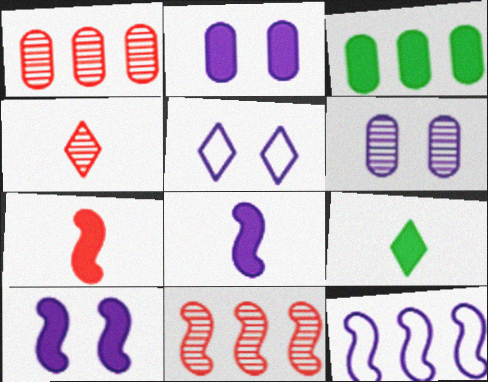[[5, 6, 10]]